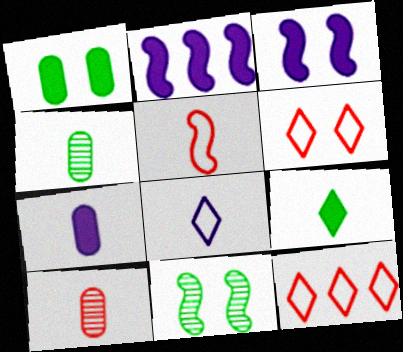[[2, 4, 6], 
[2, 5, 11], 
[3, 4, 12], 
[7, 11, 12]]